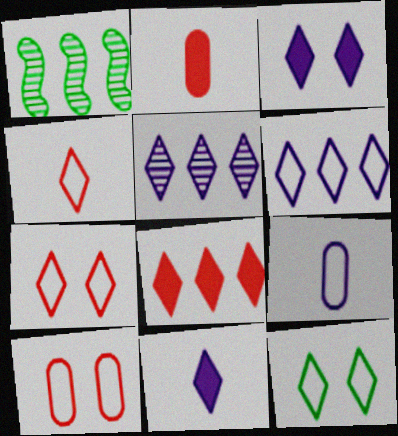[[1, 10, 11], 
[4, 6, 12]]